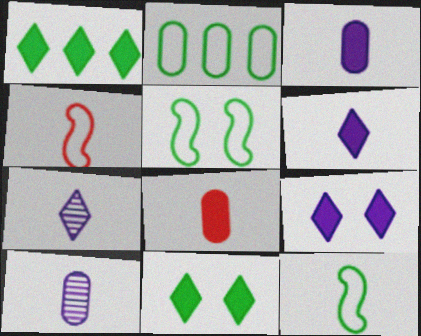[[7, 8, 12]]